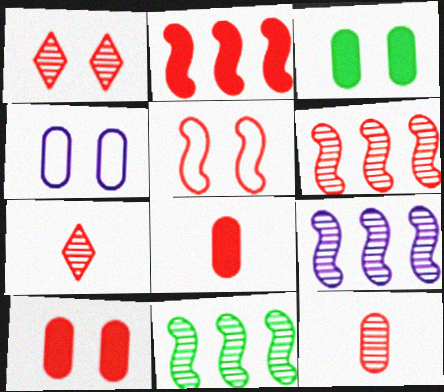[[1, 5, 10], 
[1, 6, 12], 
[6, 9, 11]]